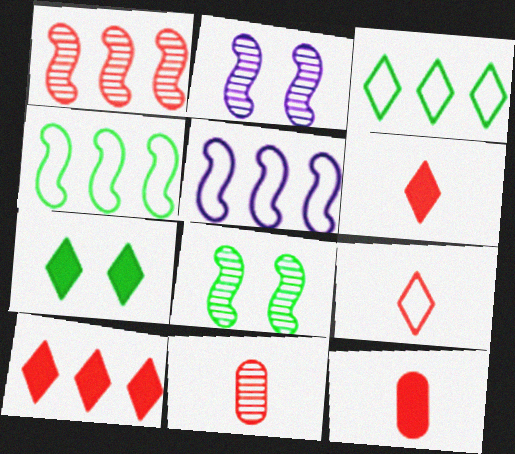[[2, 3, 12], 
[5, 7, 11]]